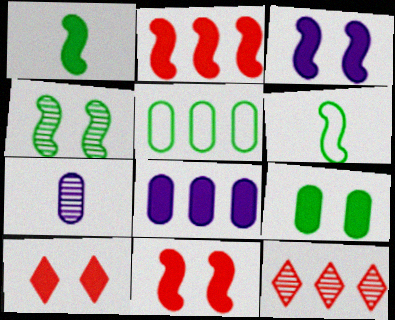[[1, 2, 3], 
[1, 8, 10], 
[3, 9, 10], 
[4, 7, 12]]